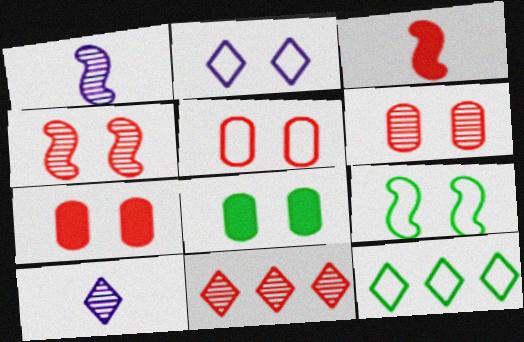[[1, 7, 12], 
[2, 4, 8], 
[2, 5, 9], 
[3, 5, 11], 
[5, 6, 7]]